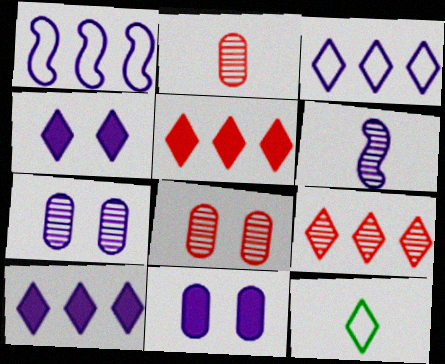[[3, 6, 11], 
[4, 9, 12]]